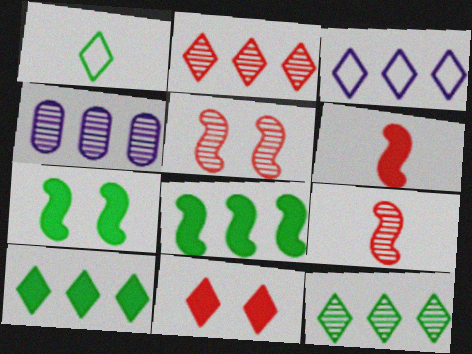[[2, 3, 10]]